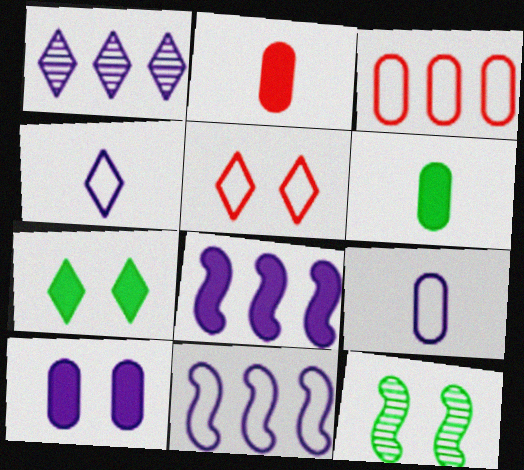[[2, 7, 8], 
[5, 10, 12]]